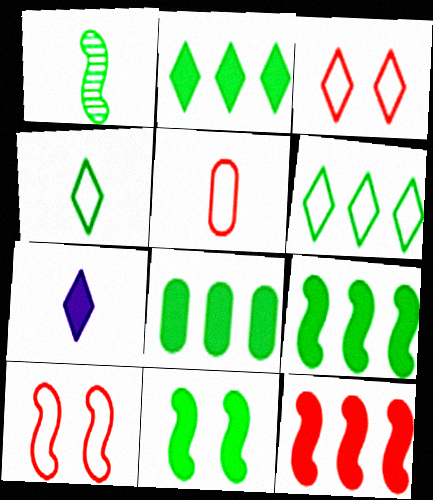[[1, 5, 7], 
[2, 8, 9]]